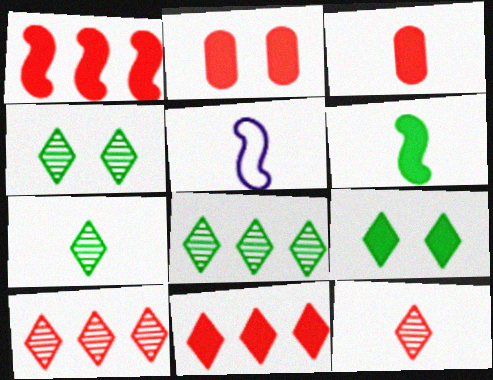[[2, 5, 8], 
[3, 5, 7], 
[4, 7, 8]]